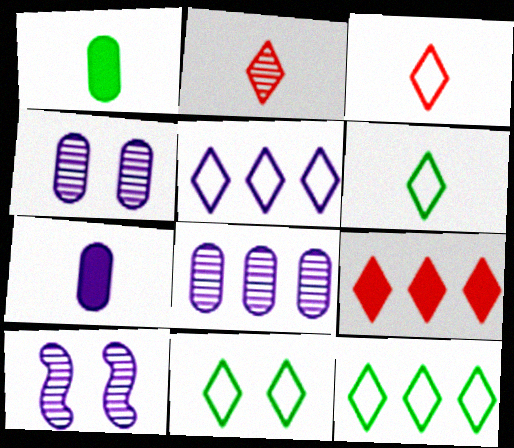[[3, 5, 11], 
[5, 7, 10], 
[6, 11, 12]]